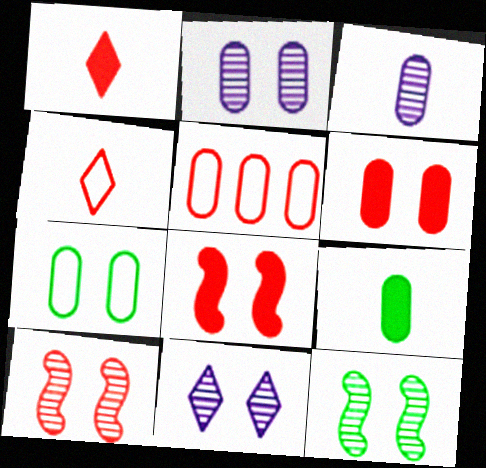[[1, 5, 10], 
[2, 5, 9], 
[2, 6, 7], 
[7, 8, 11]]